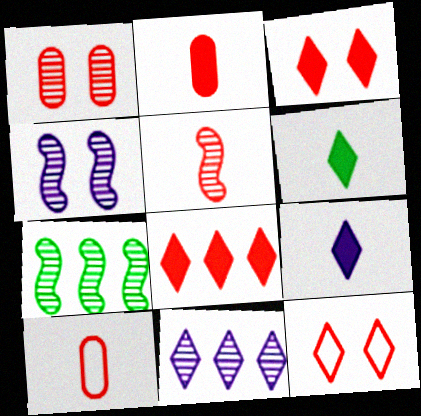[[4, 5, 7], 
[6, 11, 12]]